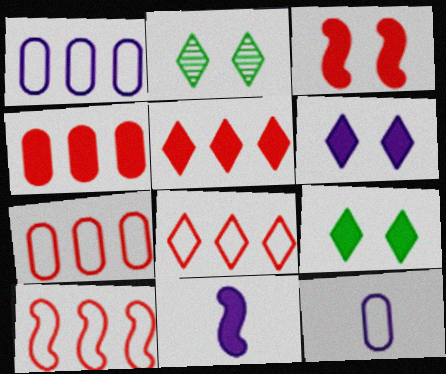[[2, 7, 11], 
[4, 9, 11], 
[7, 8, 10]]